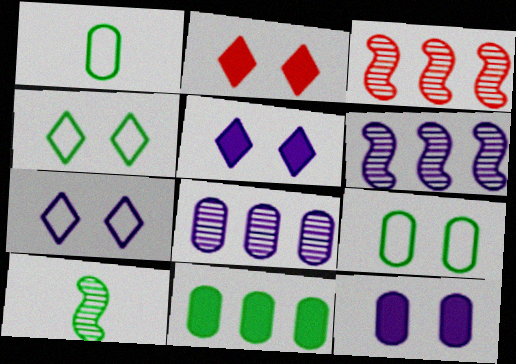[[1, 2, 6], 
[1, 3, 5], 
[4, 10, 11]]